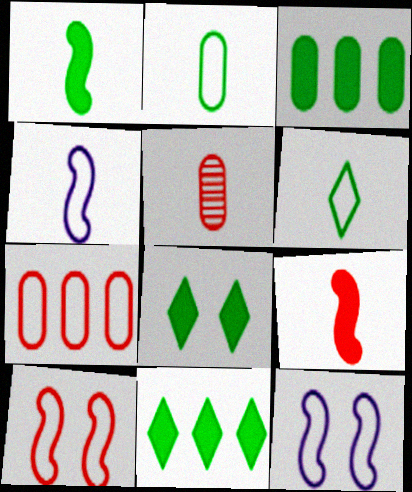[[1, 3, 8], 
[5, 11, 12], 
[6, 7, 12]]